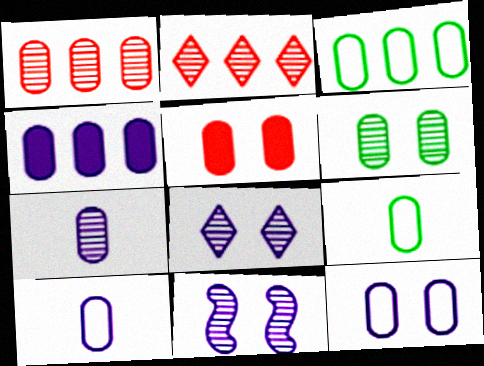[[1, 3, 4], 
[1, 6, 7], 
[3, 5, 7], 
[4, 7, 12], 
[5, 6, 12]]